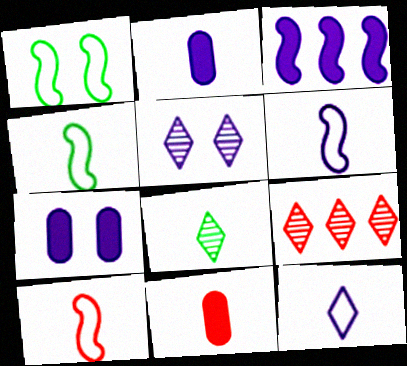[[1, 2, 9], 
[2, 8, 10], 
[4, 6, 10], 
[4, 7, 9], 
[5, 8, 9], 
[6, 8, 11]]